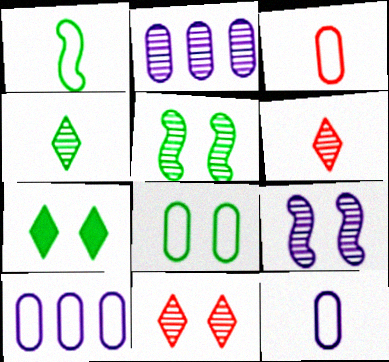[[2, 5, 6], 
[3, 8, 10], 
[5, 7, 8]]